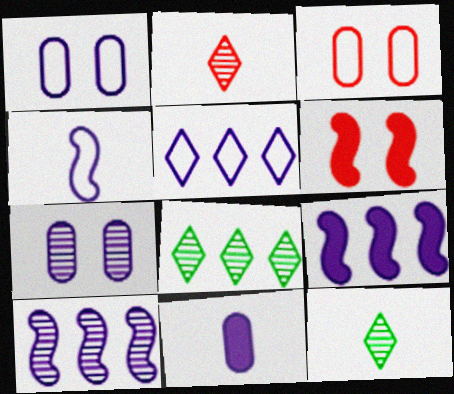[[1, 4, 5], 
[3, 9, 12]]